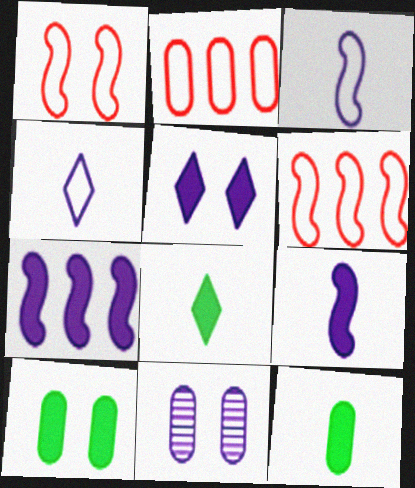[[2, 11, 12], 
[4, 7, 11], 
[6, 8, 11]]